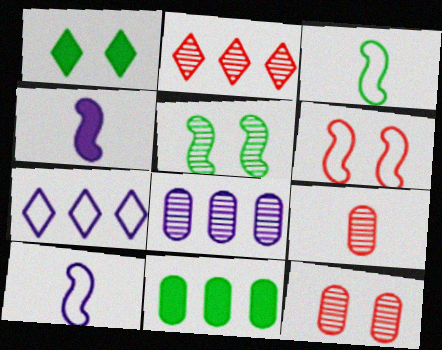[]